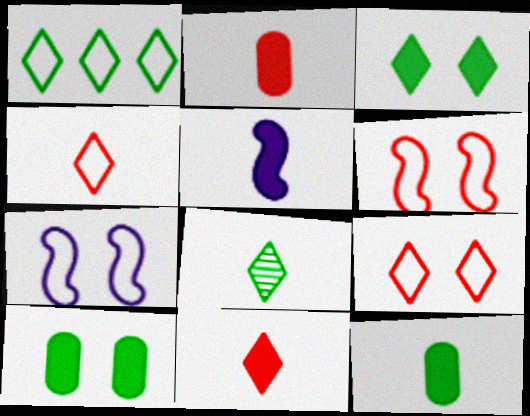[[1, 3, 8], 
[5, 11, 12]]